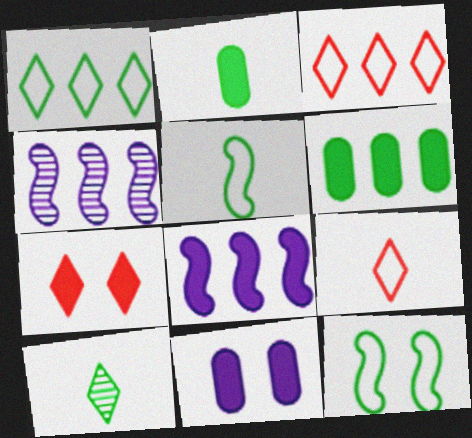[[2, 5, 10], 
[2, 7, 8], 
[3, 4, 6], 
[6, 10, 12]]